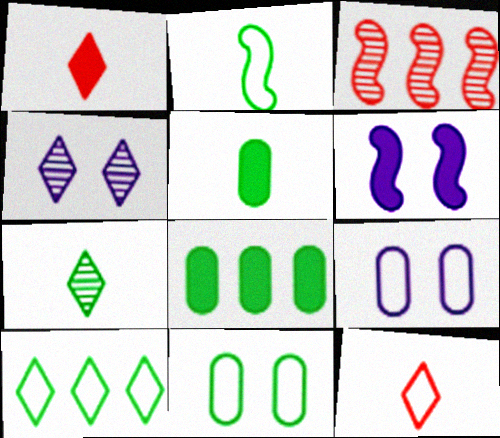[[1, 4, 10], 
[1, 6, 8], 
[2, 3, 6], 
[2, 5, 7], 
[2, 10, 11], 
[4, 6, 9]]